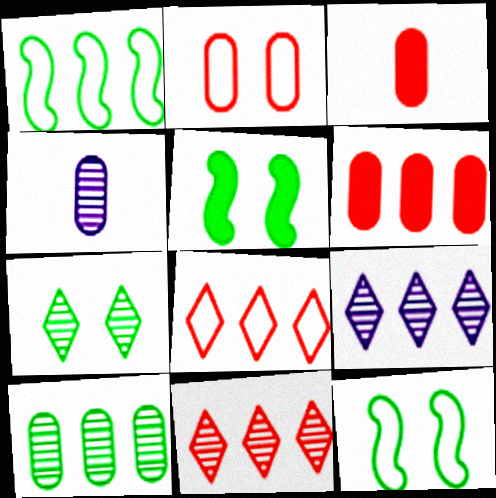[[1, 6, 9], 
[3, 9, 12], 
[4, 5, 8]]